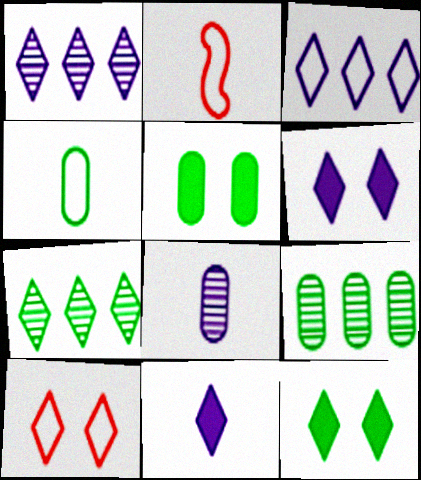[[1, 2, 5], 
[2, 6, 9], 
[4, 5, 9], 
[7, 10, 11]]